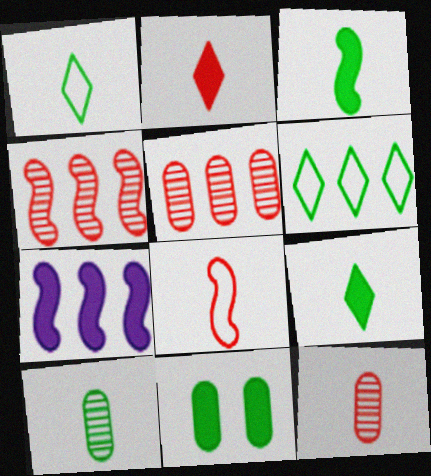[[1, 3, 10], 
[2, 7, 11], 
[2, 8, 12], 
[5, 6, 7]]